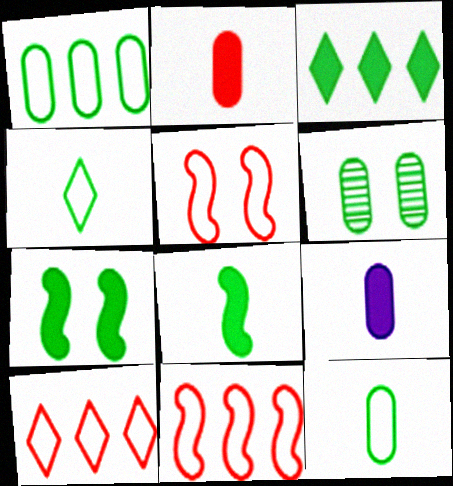[]